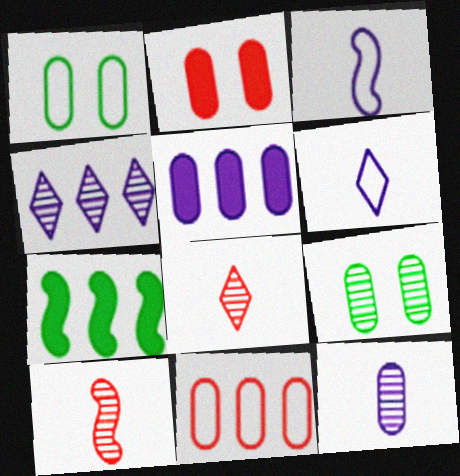[[4, 7, 11], 
[4, 9, 10]]